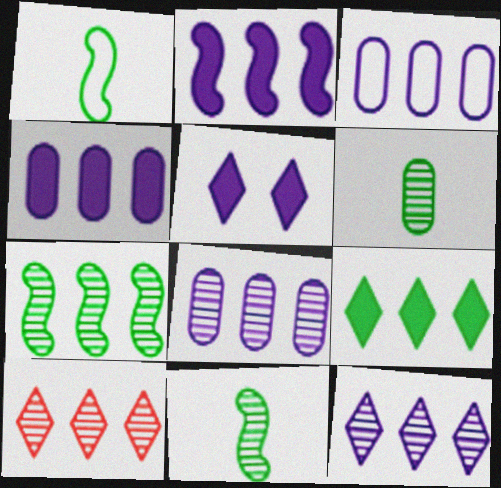[[2, 3, 12], 
[3, 4, 8], 
[7, 8, 10]]